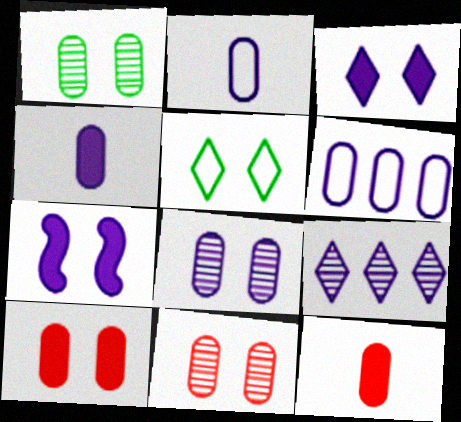[[1, 6, 12], 
[1, 8, 11], 
[2, 7, 9], 
[4, 6, 8], 
[5, 7, 11]]